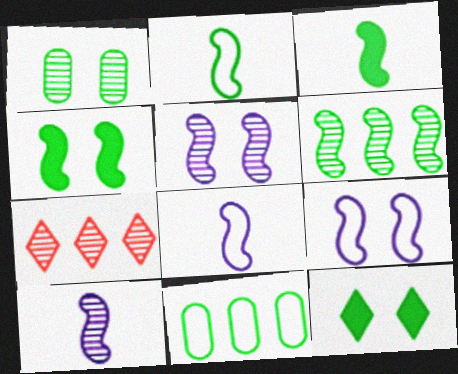[[1, 7, 10], 
[2, 4, 6]]